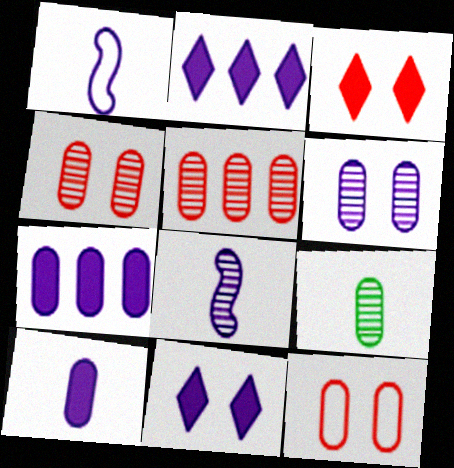[[1, 2, 6], 
[5, 6, 9], 
[7, 9, 12]]